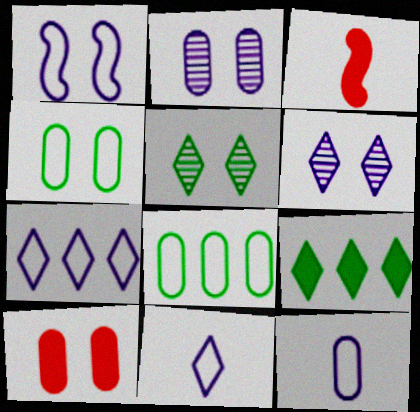[[1, 5, 10], 
[1, 7, 12], 
[2, 4, 10], 
[3, 6, 8]]